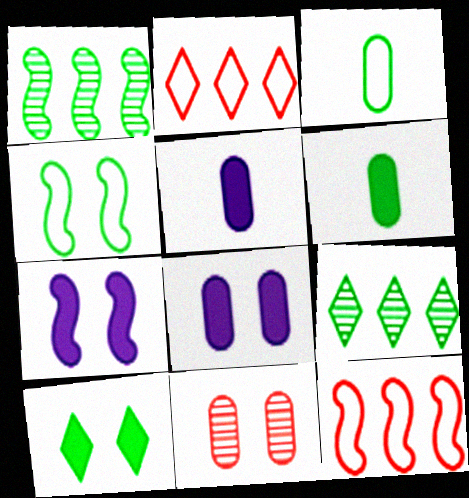[[1, 3, 10], 
[4, 6, 9]]